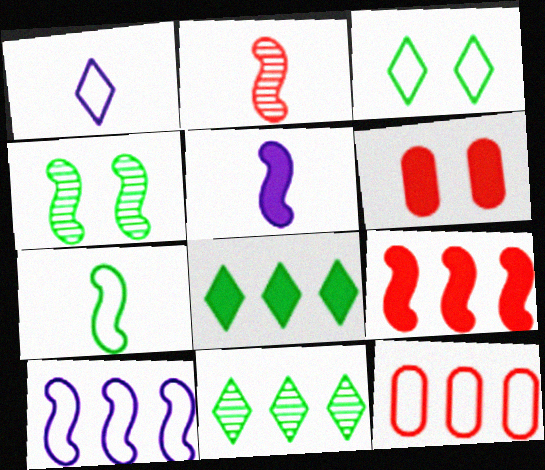[[2, 5, 7], 
[5, 6, 8]]